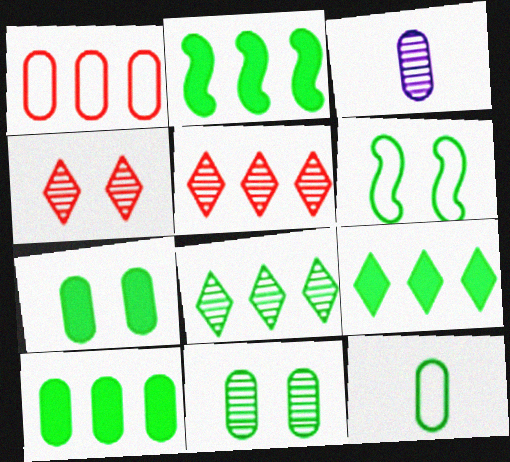[[1, 3, 7], 
[2, 9, 10], 
[10, 11, 12]]